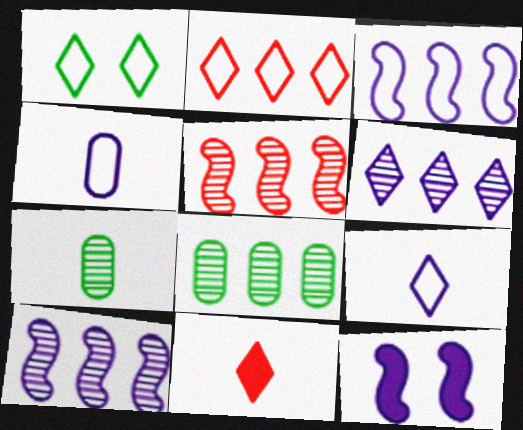[[1, 2, 9], 
[1, 6, 11], 
[2, 7, 12], 
[4, 6, 12], 
[5, 6, 8]]